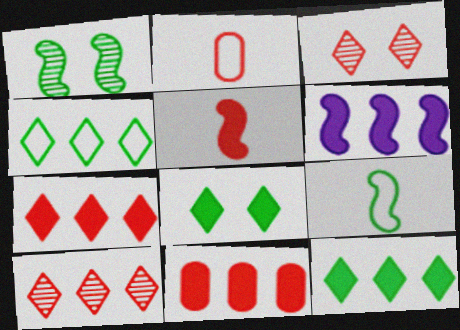[[6, 11, 12]]